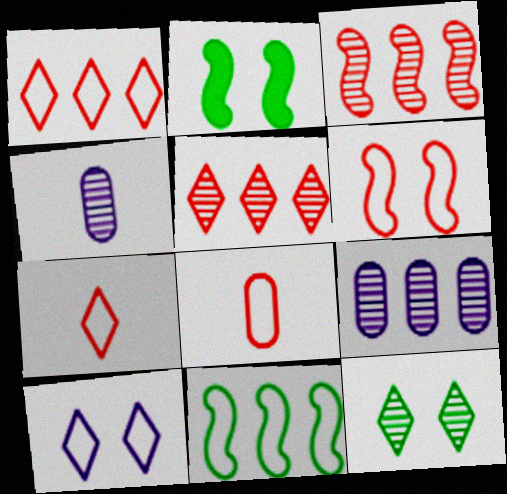[[1, 2, 4], 
[1, 6, 8], 
[2, 7, 9], 
[3, 4, 12], 
[8, 10, 11]]